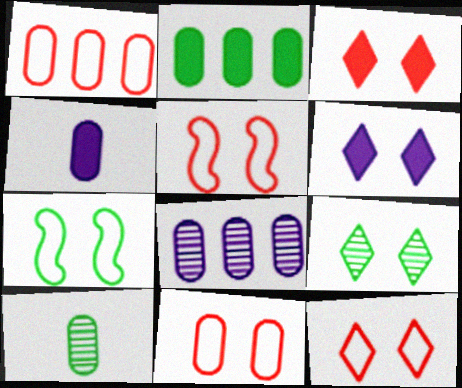[[1, 2, 8], 
[5, 11, 12], 
[6, 9, 12]]